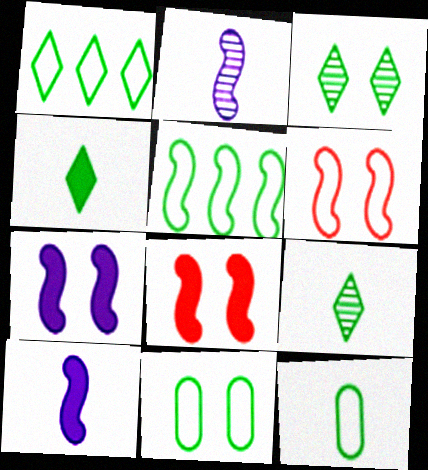[[1, 3, 4], 
[2, 5, 8]]